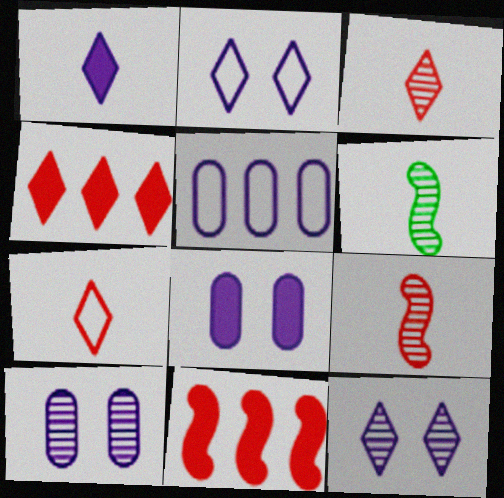[]